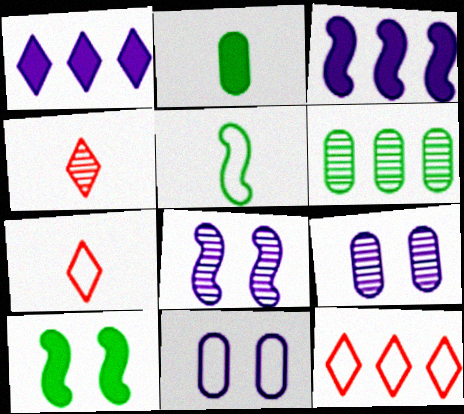[[2, 8, 12], 
[3, 6, 12], 
[4, 6, 8], 
[5, 11, 12]]